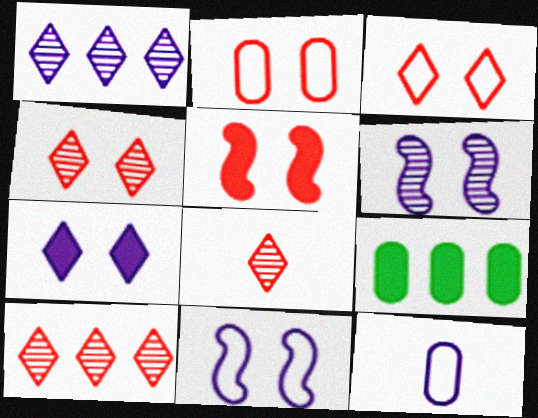[[2, 4, 5], 
[4, 8, 10], 
[8, 9, 11]]